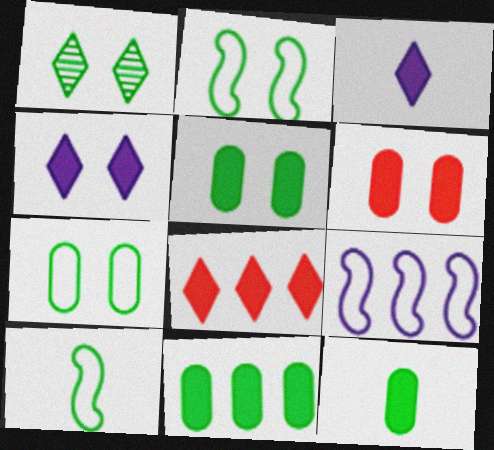[[1, 2, 5], 
[1, 10, 11], 
[5, 11, 12]]